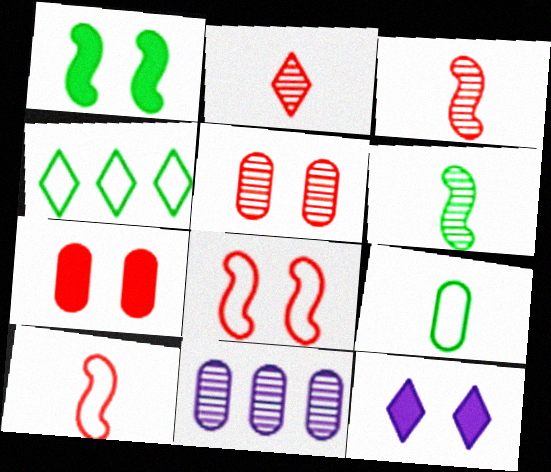[[1, 7, 12], 
[2, 4, 12], 
[7, 9, 11]]